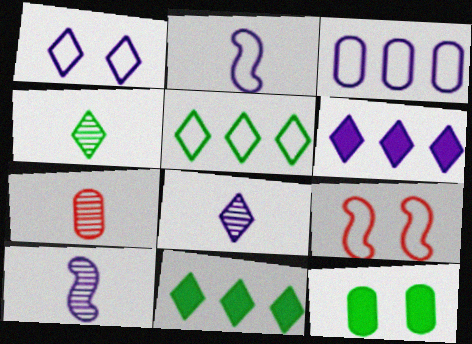[[1, 2, 3], 
[1, 6, 8], 
[3, 7, 12], 
[4, 7, 10]]